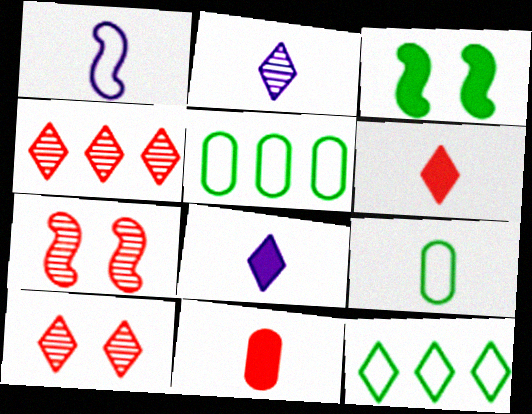[[5, 7, 8], 
[8, 10, 12]]